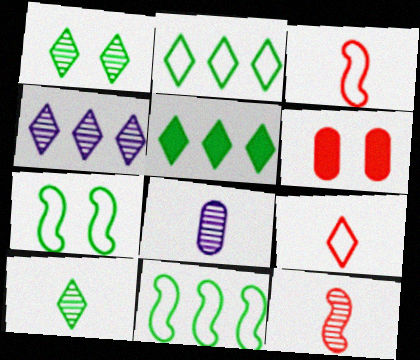[[8, 10, 12]]